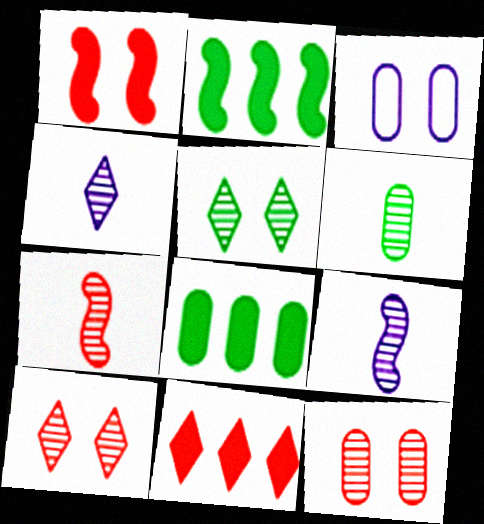[[1, 3, 5], 
[4, 6, 7]]